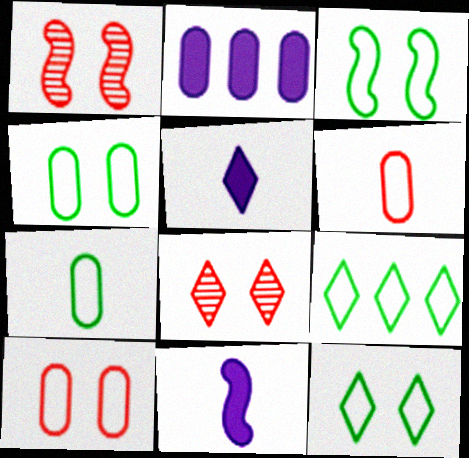[[3, 4, 12], 
[3, 7, 9], 
[5, 8, 9]]